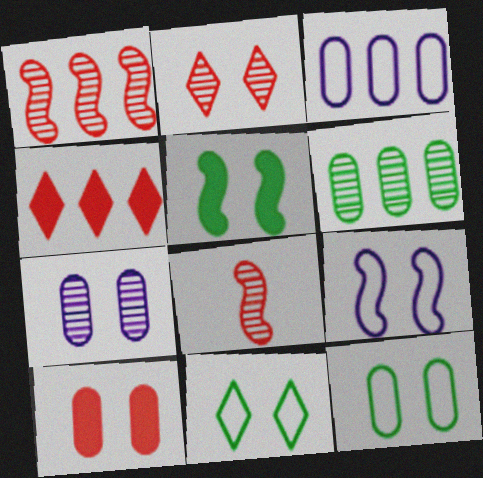[[7, 10, 12]]